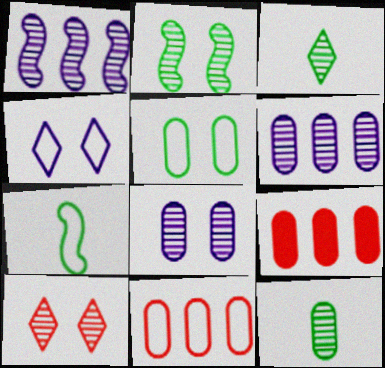[[1, 10, 12], 
[2, 8, 10], 
[4, 7, 11]]